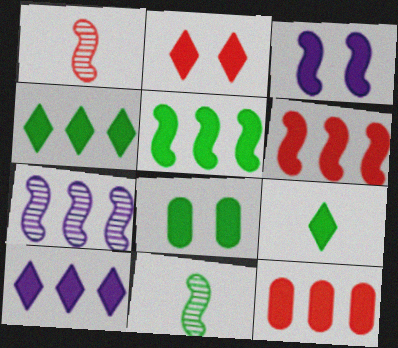[[2, 3, 8], 
[2, 9, 10], 
[3, 9, 12], 
[5, 8, 9], 
[5, 10, 12]]